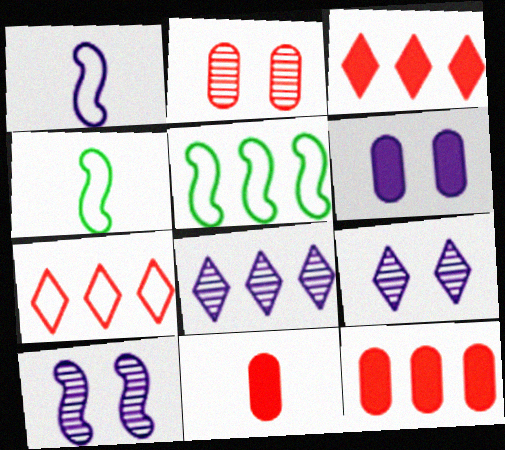[[1, 6, 8], 
[4, 9, 12], 
[5, 8, 12], 
[5, 9, 11]]